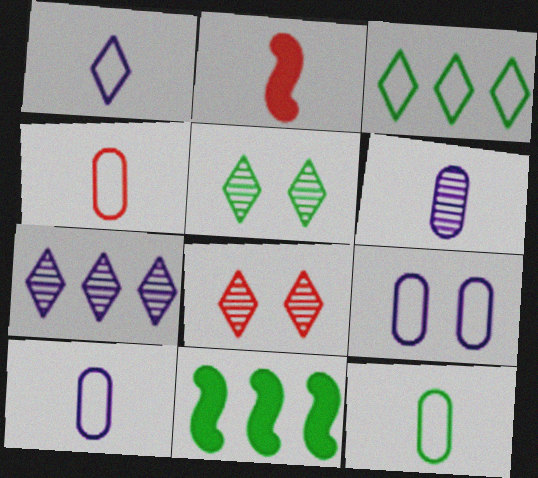[[4, 10, 12], 
[5, 11, 12], 
[8, 10, 11]]